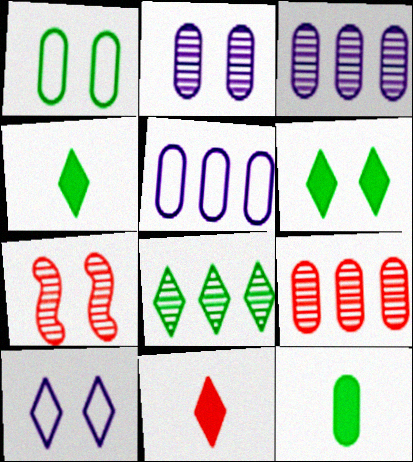[[4, 5, 7], 
[8, 10, 11]]